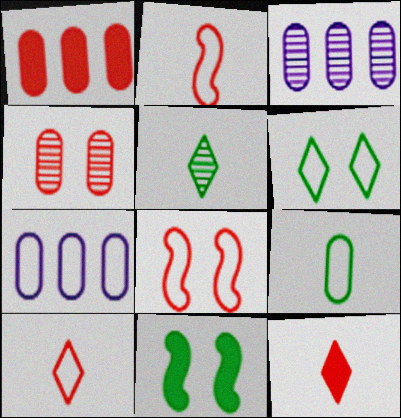[[2, 6, 7], 
[3, 10, 11]]